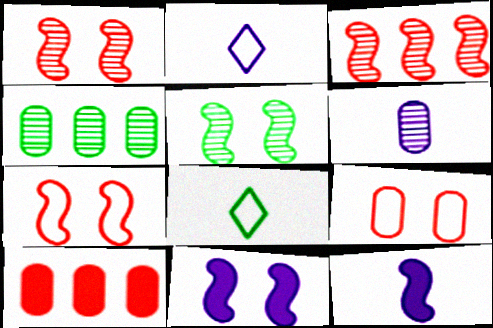[[2, 5, 10], 
[2, 6, 12], 
[5, 7, 11]]